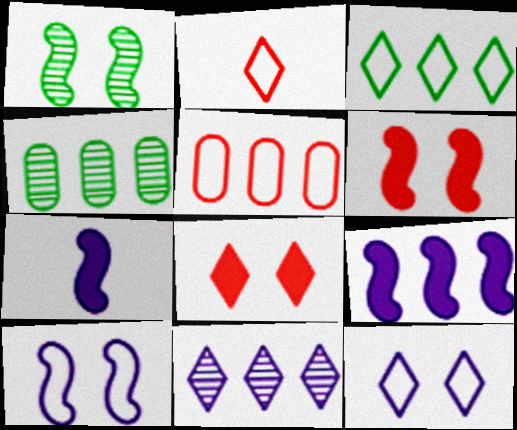[[1, 6, 10], 
[2, 3, 12]]